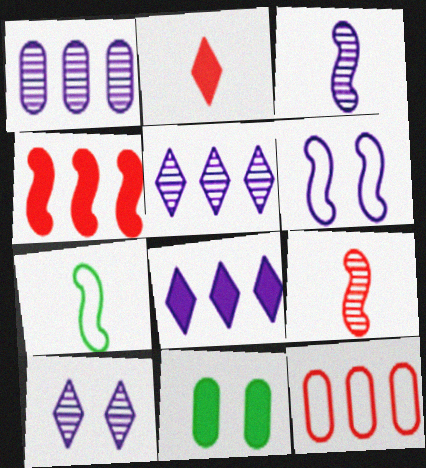[[1, 3, 10]]